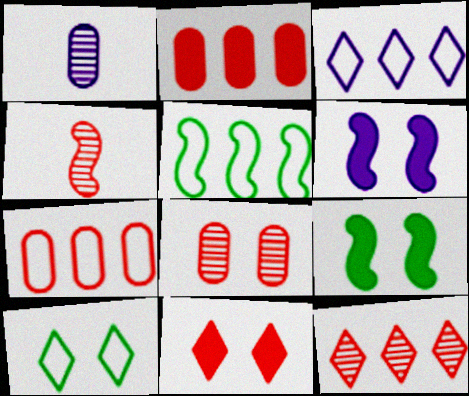[[1, 3, 6], 
[1, 5, 11], 
[3, 5, 7], 
[4, 5, 6], 
[4, 7, 11], 
[4, 8, 12], 
[6, 8, 10]]